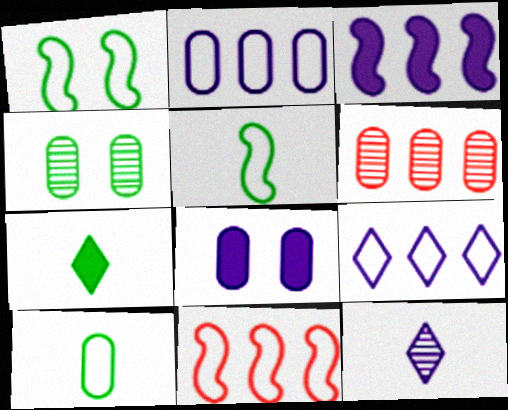[[6, 8, 10]]